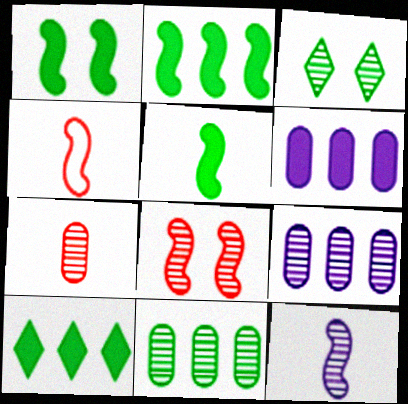[[1, 2, 5], 
[3, 4, 6], 
[4, 5, 12]]